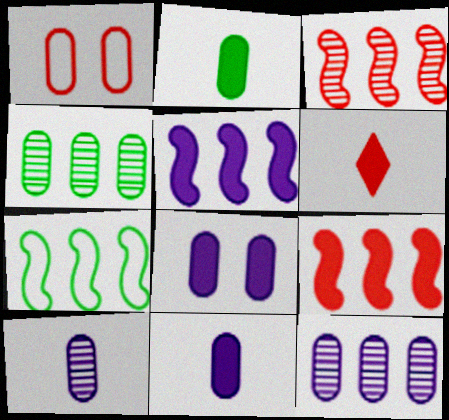[[1, 2, 12], 
[1, 3, 6], 
[1, 4, 11], 
[3, 5, 7]]